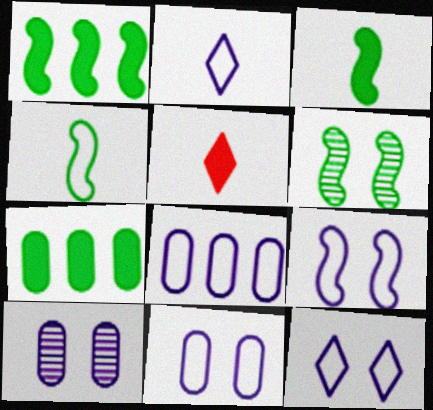[[1, 4, 6], 
[2, 8, 9], 
[5, 6, 8], 
[9, 11, 12]]